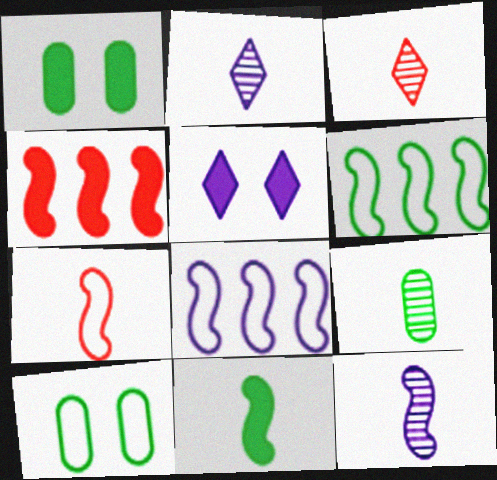[[1, 3, 8], 
[2, 4, 10], 
[3, 9, 12], 
[7, 11, 12]]